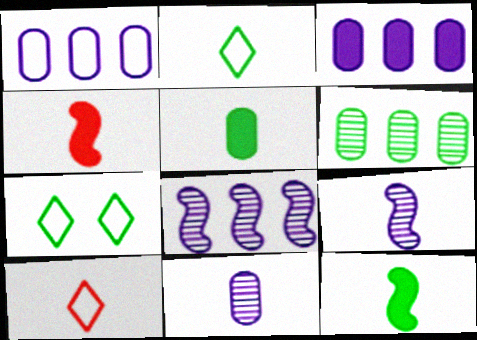[[2, 4, 11], 
[5, 9, 10], 
[6, 7, 12], 
[10, 11, 12]]